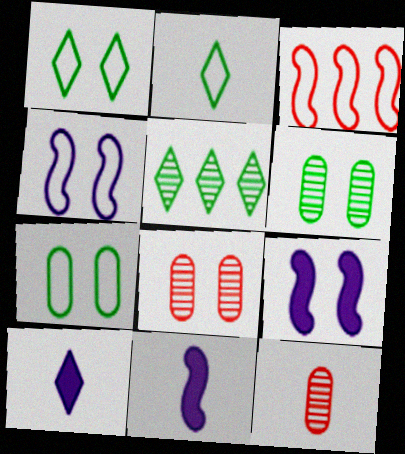[[1, 8, 9], 
[2, 11, 12], 
[3, 6, 10]]